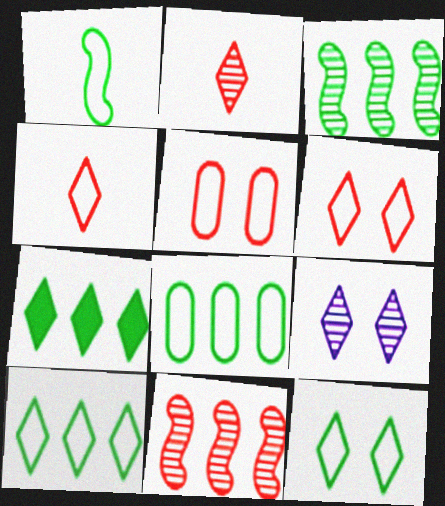[[1, 8, 12], 
[3, 7, 8], 
[4, 7, 9]]